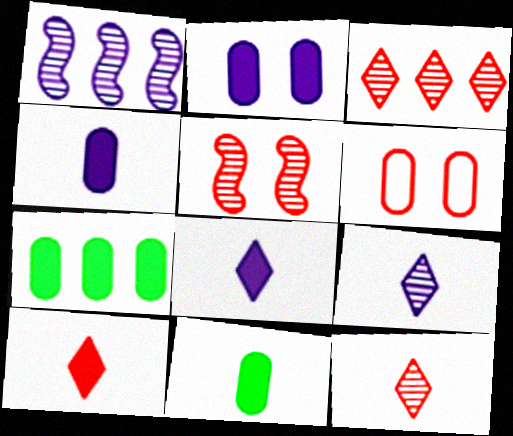[]